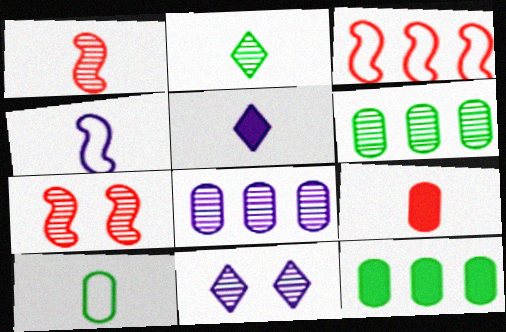[[1, 5, 10], 
[1, 6, 11], 
[2, 4, 9], 
[2, 7, 8]]